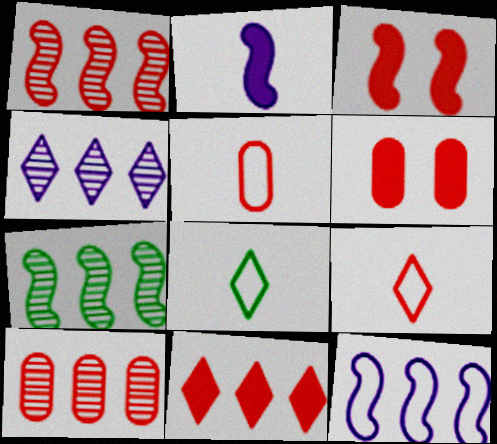[[1, 6, 9], 
[3, 9, 10], 
[4, 7, 10], 
[5, 6, 10]]